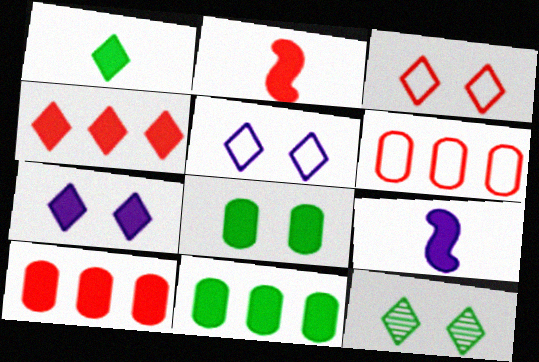[[1, 4, 7], 
[2, 7, 11], 
[3, 7, 12], 
[4, 8, 9], 
[6, 9, 12]]